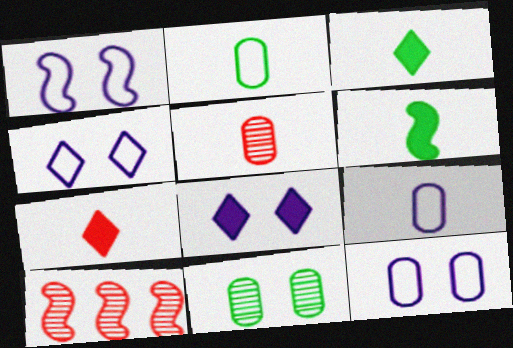[[1, 4, 12], 
[1, 6, 10], 
[2, 8, 10], 
[3, 10, 12]]